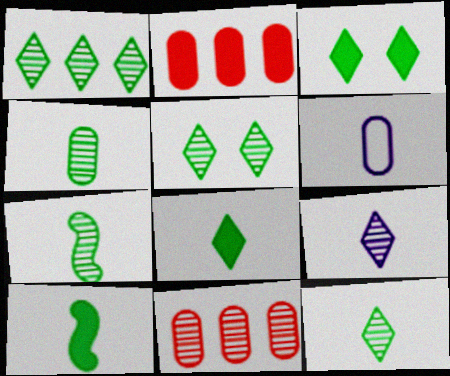[[1, 5, 12], 
[4, 7, 12]]